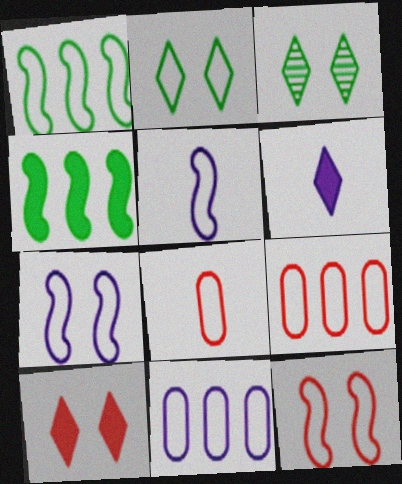[[1, 5, 12], 
[2, 5, 9]]